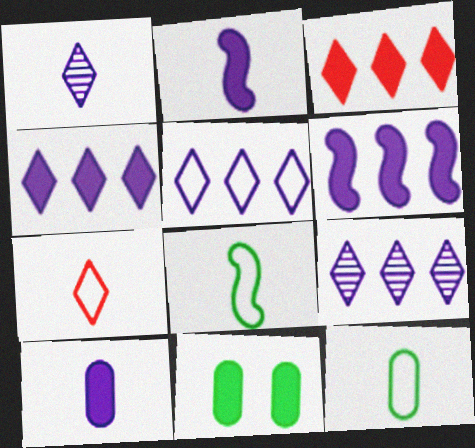[[2, 3, 11], 
[4, 5, 9]]